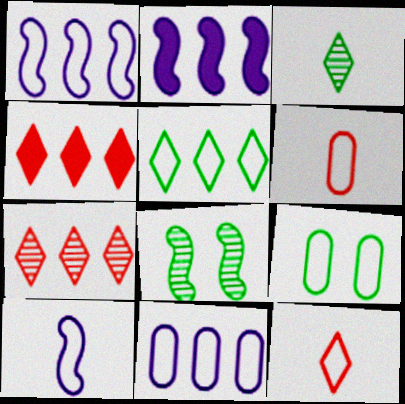[[1, 9, 12], 
[6, 9, 11]]